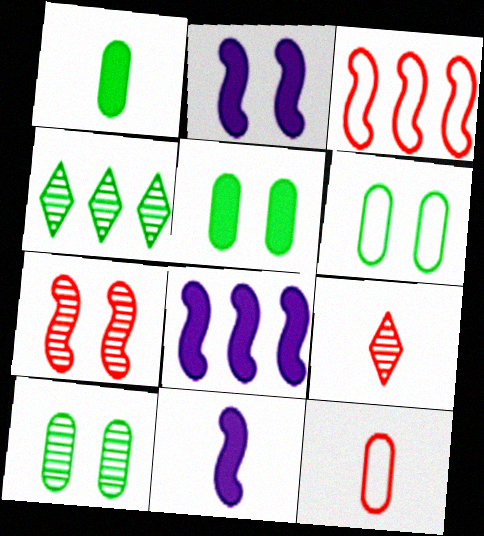[[2, 4, 12], 
[2, 8, 11], 
[5, 6, 10], 
[6, 8, 9]]